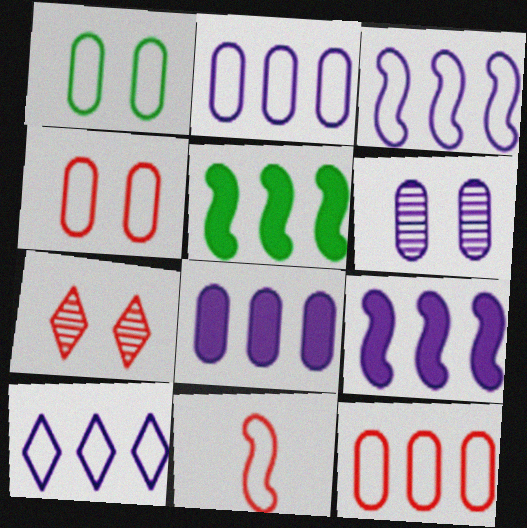[[1, 10, 11], 
[2, 3, 10]]